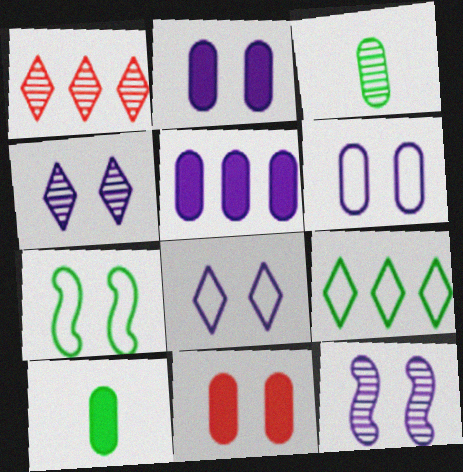[[1, 3, 12], 
[2, 8, 12], 
[4, 7, 11], 
[5, 10, 11]]